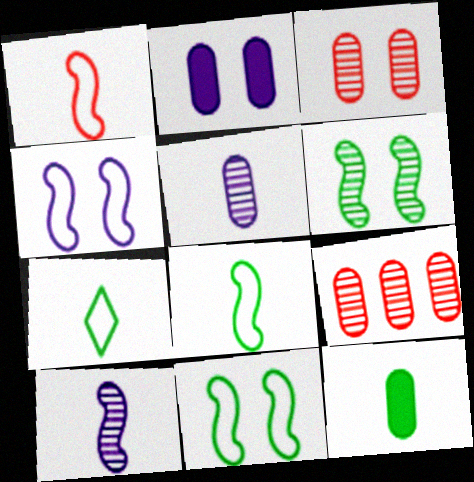[]